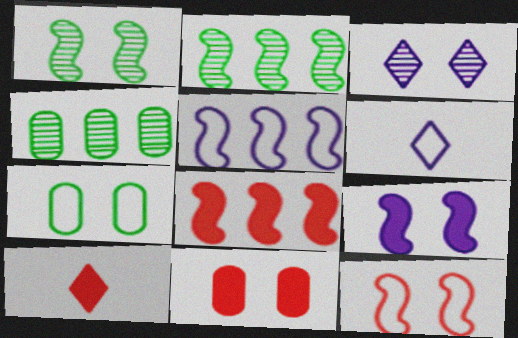[[1, 9, 12], 
[2, 5, 8], 
[2, 6, 11], 
[8, 10, 11]]